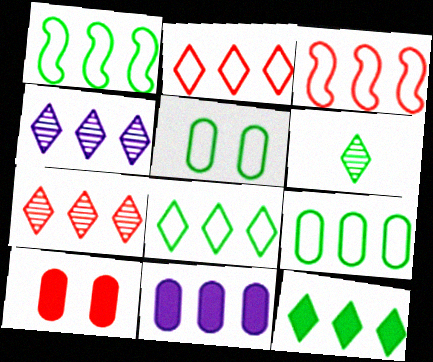[[1, 7, 11], 
[1, 8, 9], 
[2, 4, 12]]